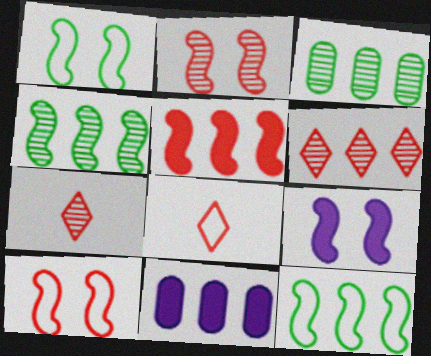[[1, 2, 9], 
[1, 7, 11], 
[3, 8, 9], 
[6, 11, 12]]